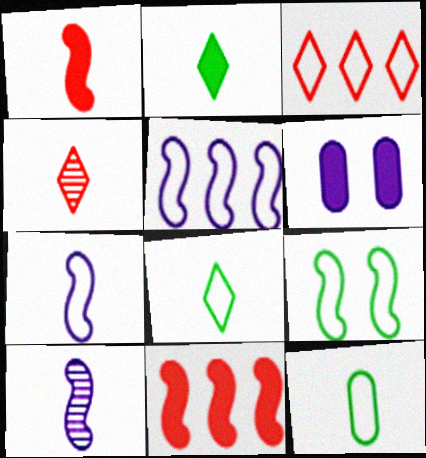[[2, 6, 11], 
[9, 10, 11]]